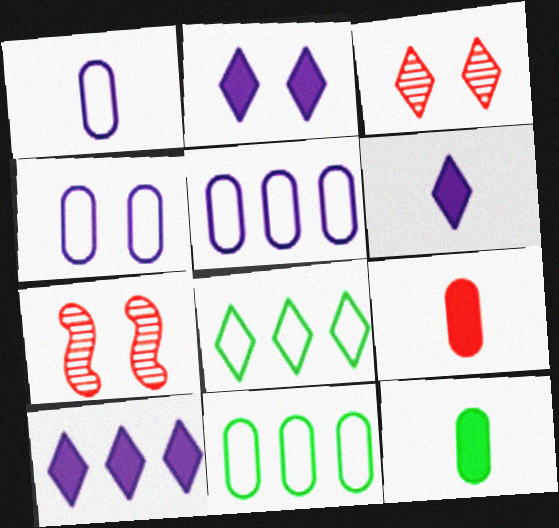[[1, 4, 5], 
[2, 6, 10], 
[3, 6, 8], 
[6, 7, 11]]